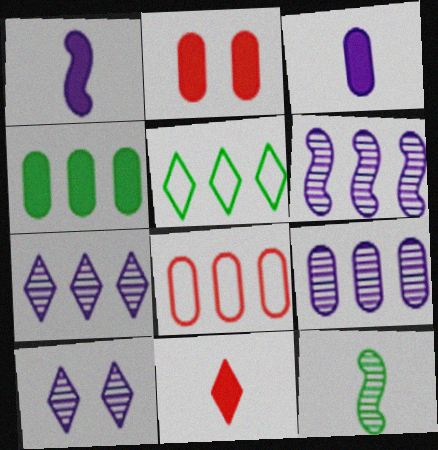[[2, 3, 4], 
[4, 8, 9], 
[5, 10, 11], 
[6, 7, 9]]